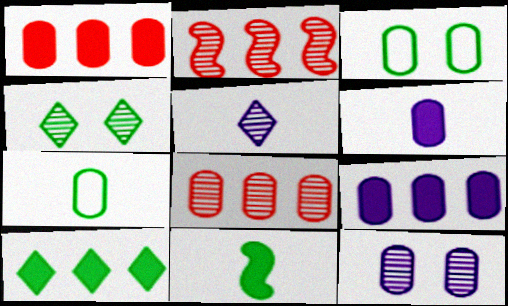[[1, 7, 12], 
[3, 6, 8]]